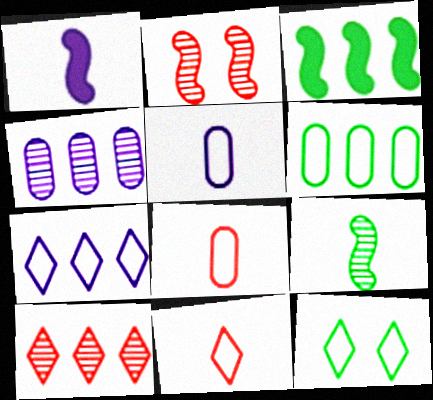[[7, 11, 12]]